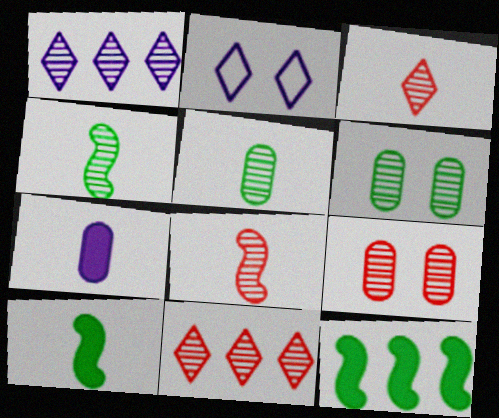[[1, 4, 9], 
[1, 6, 8], 
[8, 9, 11]]